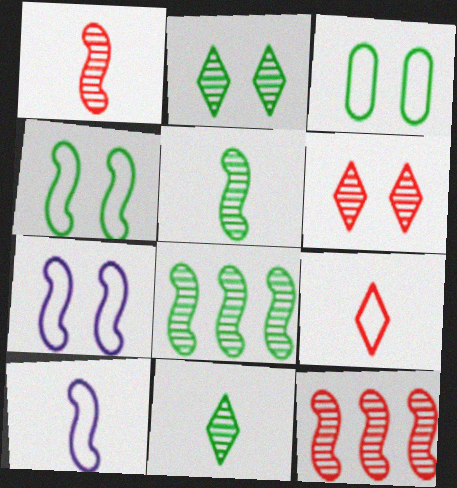[]